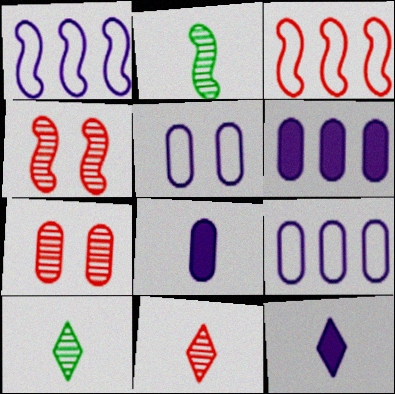[]